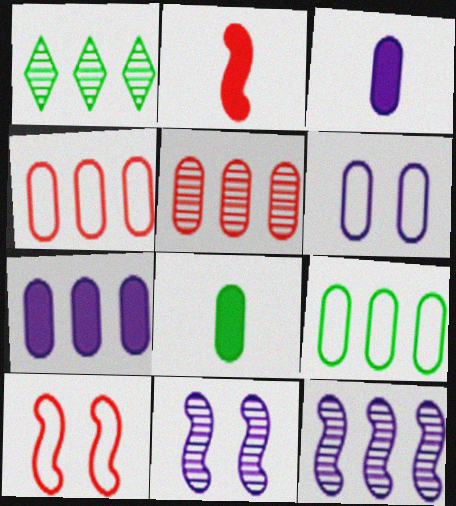[[1, 2, 6], 
[1, 3, 10], 
[1, 5, 12], 
[5, 6, 8], 
[5, 7, 9]]